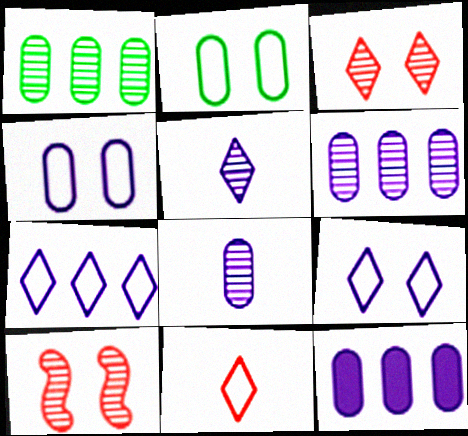[[1, 5, 10], 
[4, 8, 12]]